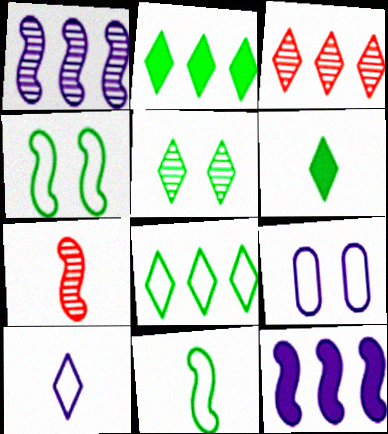[[2, 7, 9], 
[4, 7, 12], 
[5, 6, 8]]